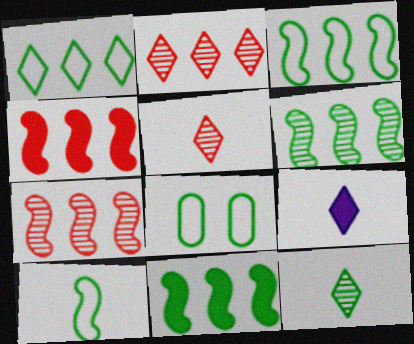[[1, 8, 10], 
[3, 6, 11], 
[7, 8, 9], 
[8, 11, 12]]